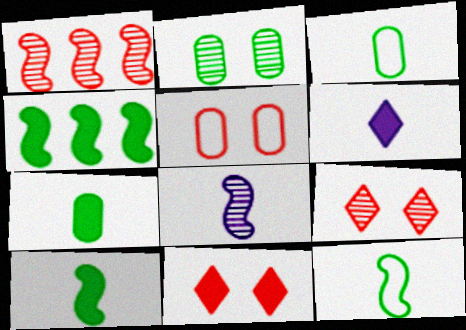[]